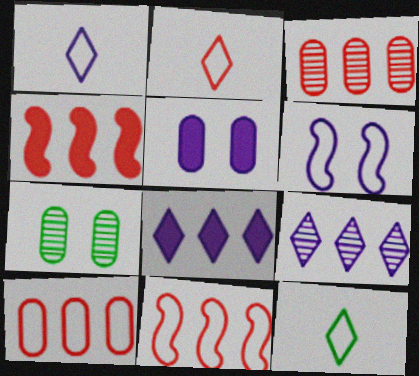[[1, 2, 12], 
[1, 4, 7], 
[6, 10, 12]]